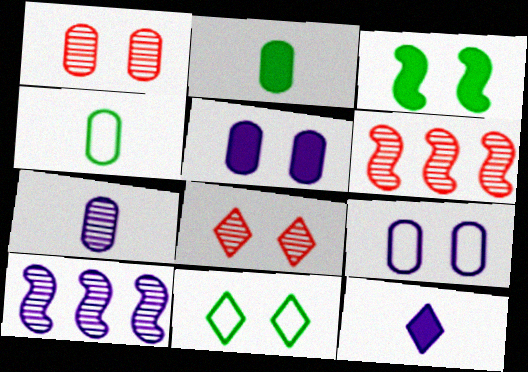[[3, 8, 9], 
[9, 10, 12]]